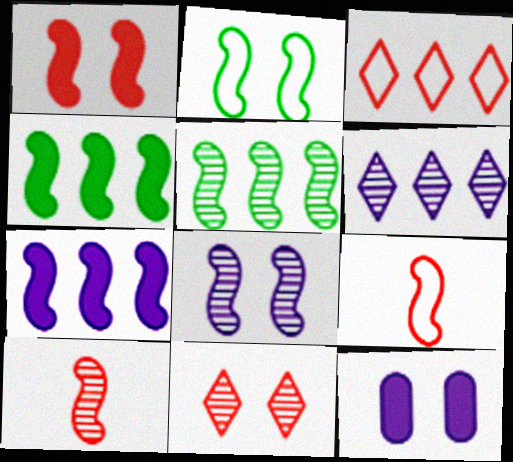[[1, 2, 8], 
[2, 7, 10], 
[2, 11, 12], 
[4, 8, 9], 
[5, 8, 10]]